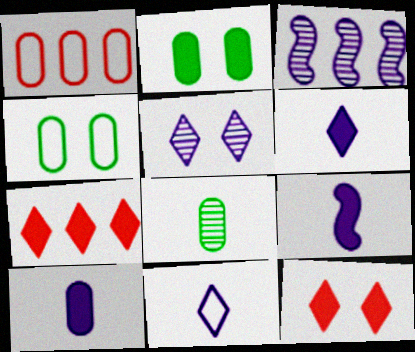[[2, 7, 9], 
[6, 9, 10]]